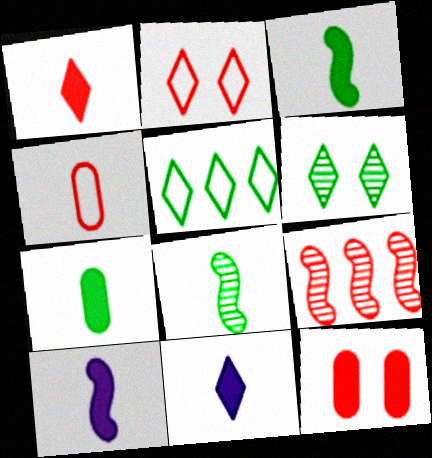[[1, 7, 10], 
[4, 8, 11]]